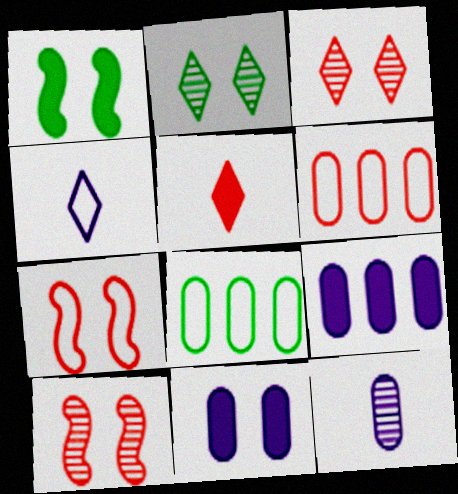[[1, 5, 9], 
[2, 7, 11], 
[4, 7, 8], 
[5, 6, 10]]